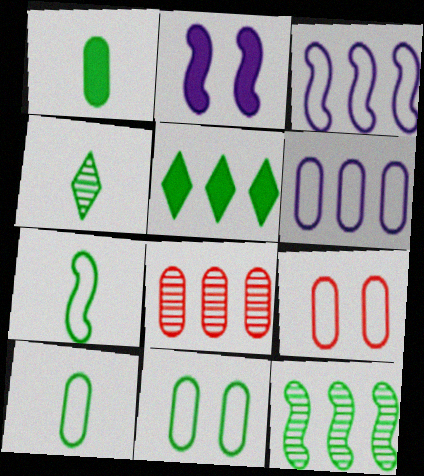[[1, 4, 7], 
[3, 5, 8], 
[6, 9, 10]]